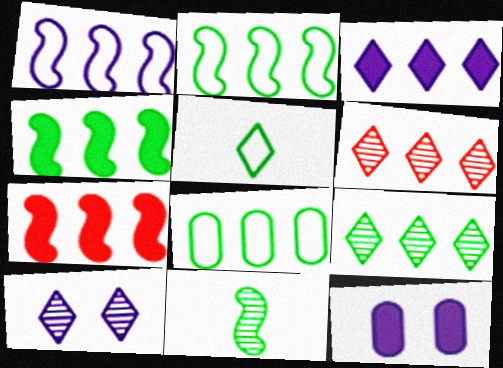[[4, 8, 9]]